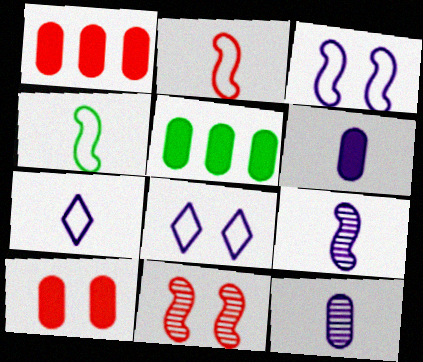[[5, 6, 10], 
[5, 7, 11], 
[6, 7, 9]]